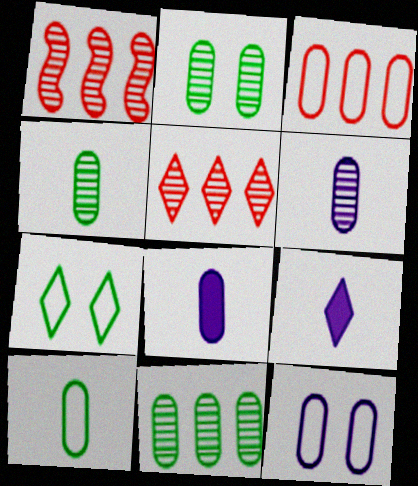[[1, 7, 8], 
[2, 3, 8], 
[2, 4, 11], 
[3, 10, 12], 
[5, 7, 9]]